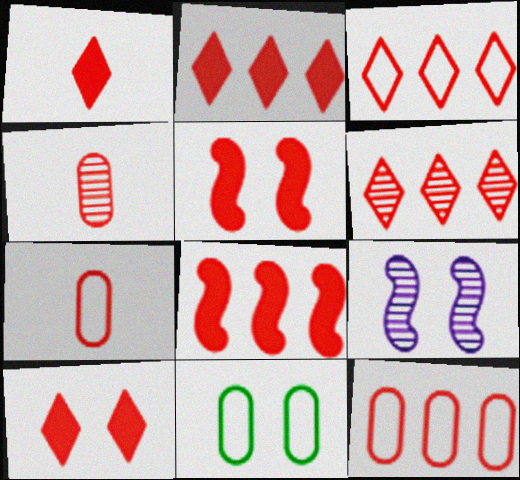[[1, 2, 10], 
[2, 3, 6], 
[3, 4, 5], 
[5, 6, 7], 
[6, 8, 12], 
[9, 10, 11]]